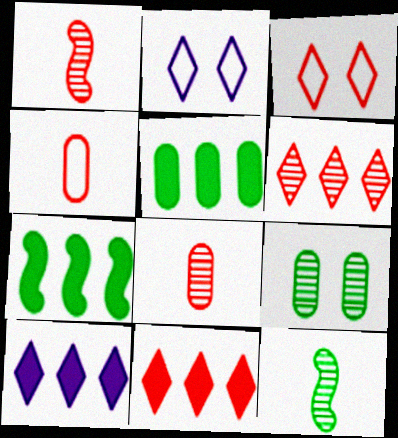[[1, 2, 5], 
[2, 7, 8]]